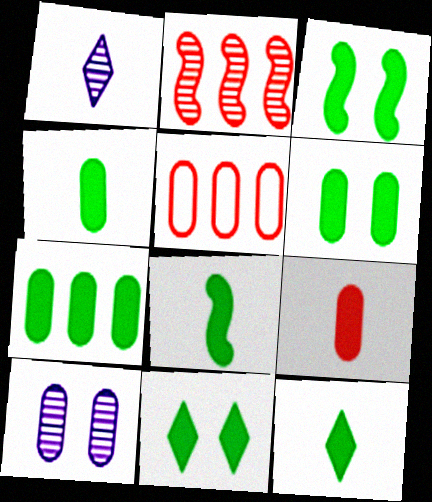[[1, 3, 5], 
[3, 6, 11], 
[3, 7, 12], 
[4, 5, 10], 
[4, 6, 7], 
[4, 8, 12], 
[7, 8, 11]]